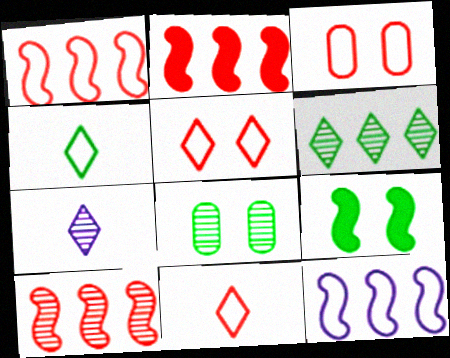[[1, 2, 10], 
[1, 3, 11], 
[3, 4, 12], 
[7, 8, 10]]